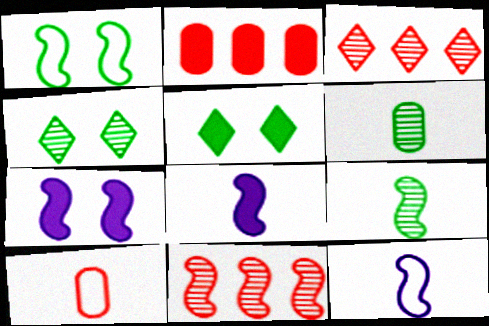[[1, 8, 11], 
[2, 4, 12], 
[2, 5, 8]]